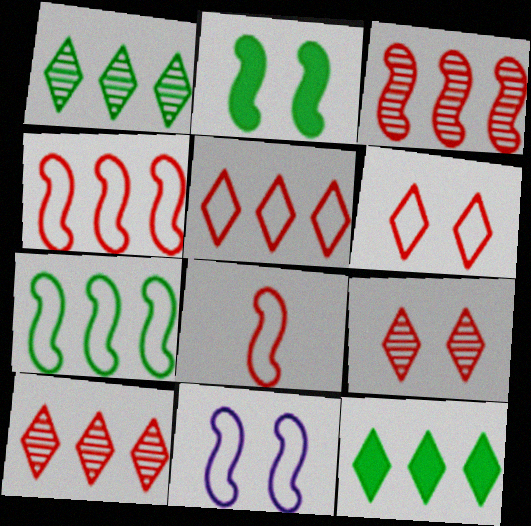[[7, 8, 11]]